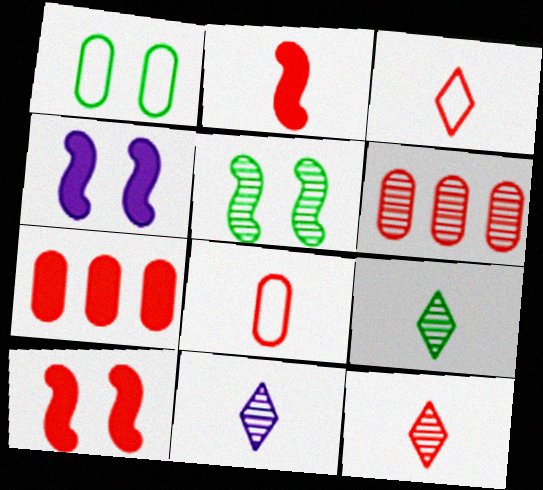[[2, 8, 12], 
[3, 6, 10], 
[5, 6, 11], 
[9, 11, 12]]